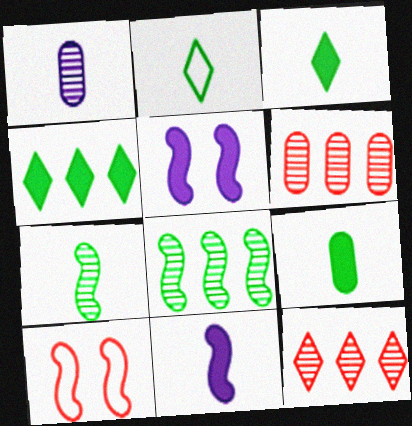[[1, 4, 10], 
[2, 5, 6], 
[2, 7, 9], 
[8, 10, 11]]